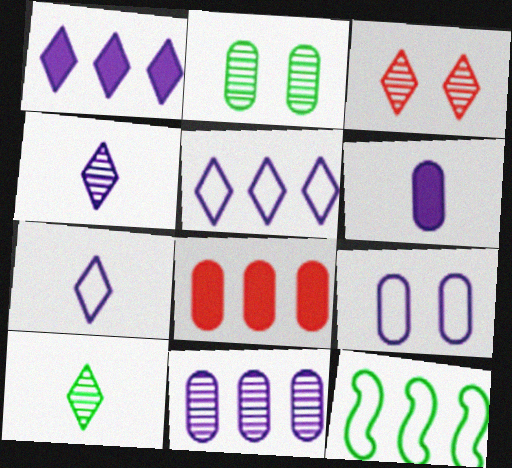[[3, 6, 12], 
[6, 9, 11]]